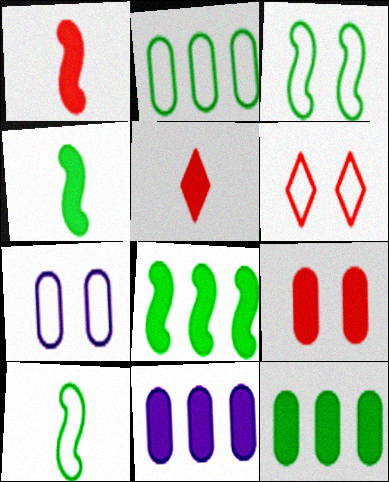[[3, 6, 7]]